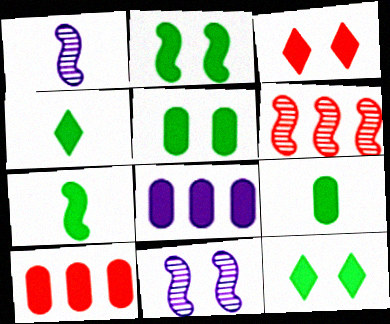[[2, 5, 12], 
[3, 7, 8], 
[4, 7, 9]]